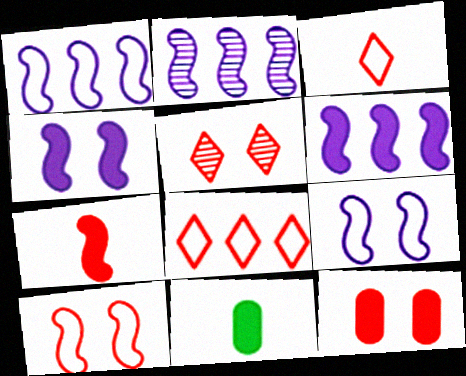[[1, 2, 6], 
[1, 5, 11], 
[5, 10, 12]]